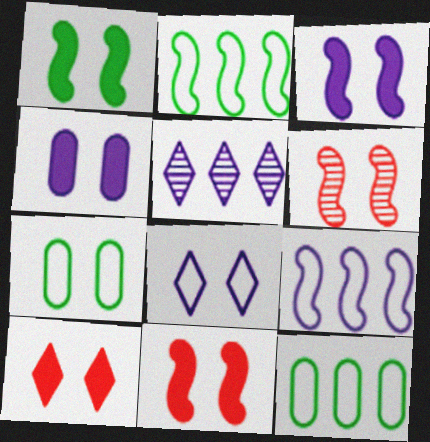[[1, 3, 11], 
[1, 4, 10]]